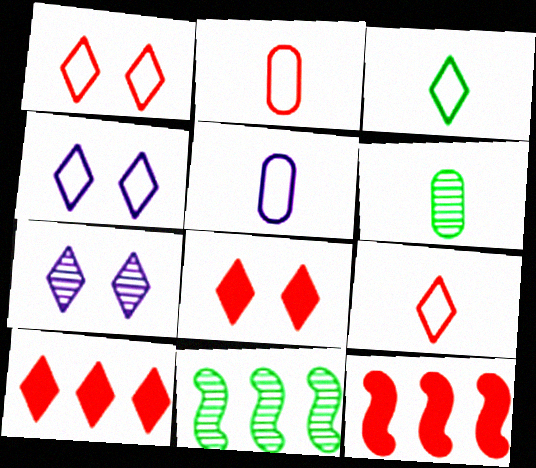[[3, 7, 10], 
[4, 6, 12], 
[5, 8, 11]]